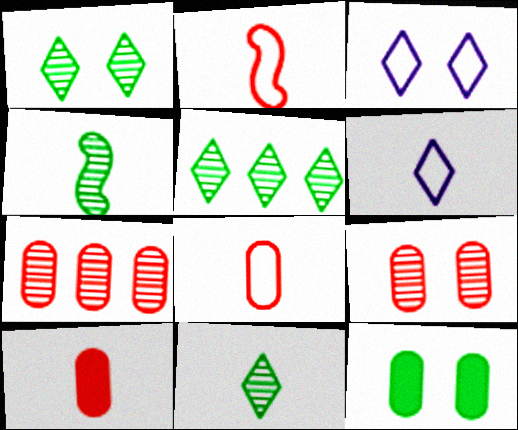[[1, 5, 11], 
[4, 6, 10]]